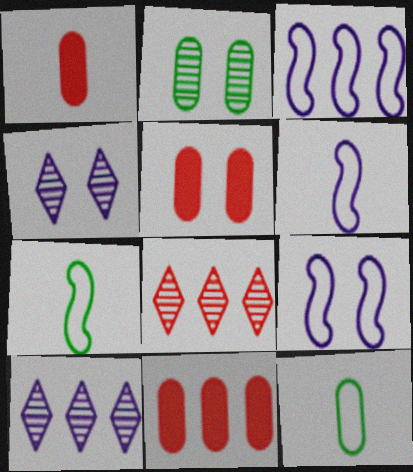[[1, 5, 11], 
[3, 6, 9], 
[4, 7, 11], 
[5, 7, 10]]